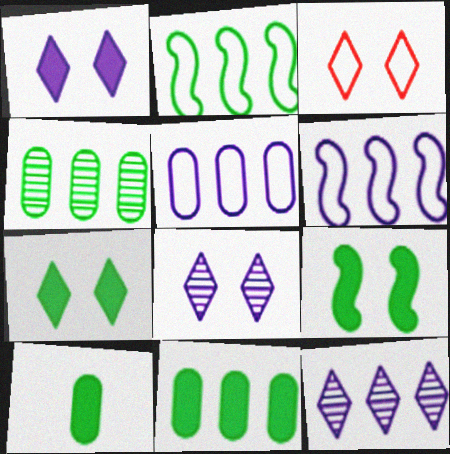[[3, 7, 8]]